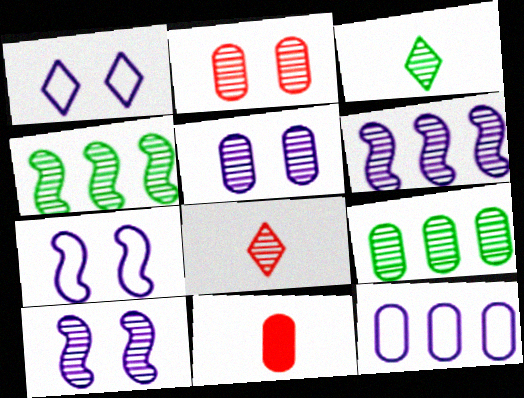[[1, 4, 11], 
[2, 3, 6], 
[4, 5, 8], 
[8, 9, 10]]